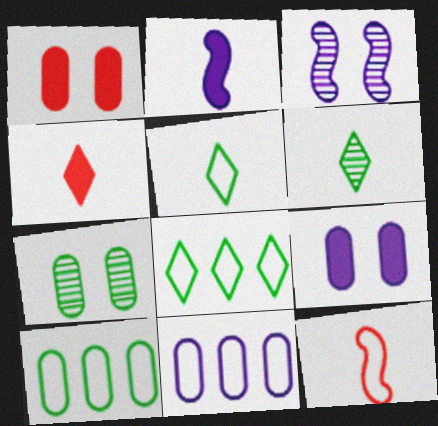[[3, 4, 10]]